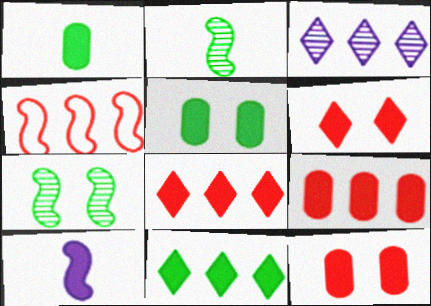[[4, 7, 10], 
[5, 8, 10], 
[10, 11, 12]]